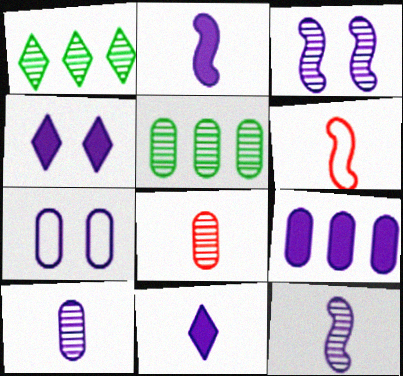[[1, 3, 8], 
[2, 4, 9], 
[3, 4, 7], 
[4, 5, 6], 
[7, 9, 10]]